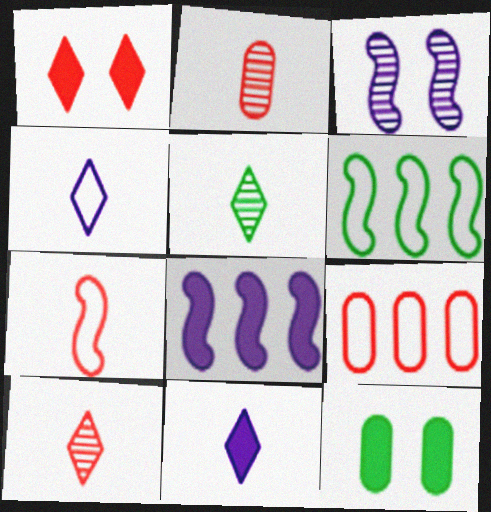[[5, 6, 12]]